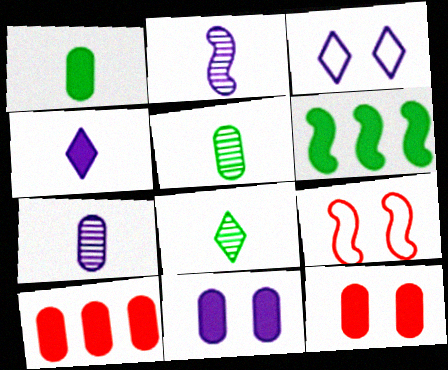[[1, 10, 11], 
[2, 6, 9], 
[4, 6, 12]]